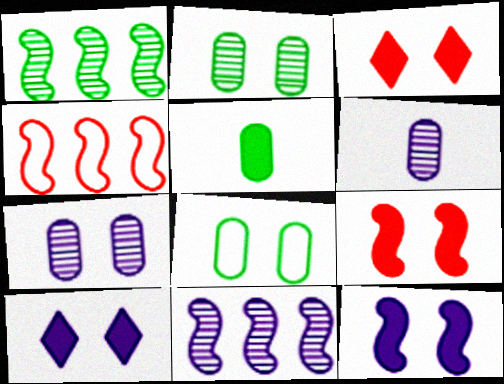[]